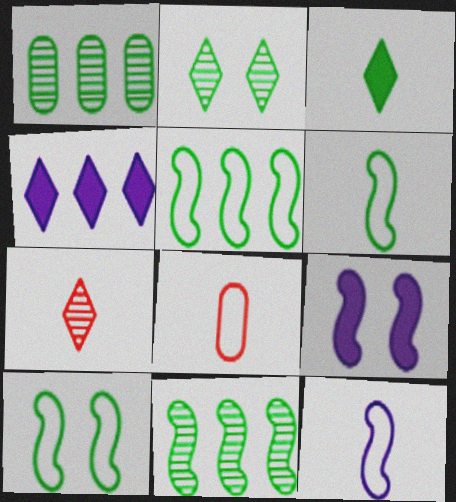[[1, 3, 10], 
[5, 6, 10]]